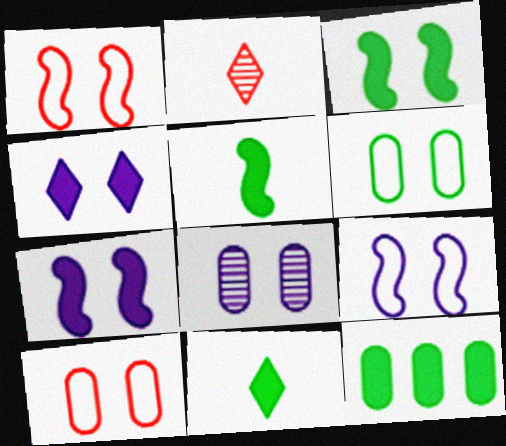[[2, 9, 12], 
[3, 11, 12], 
[4, 8, 9]]